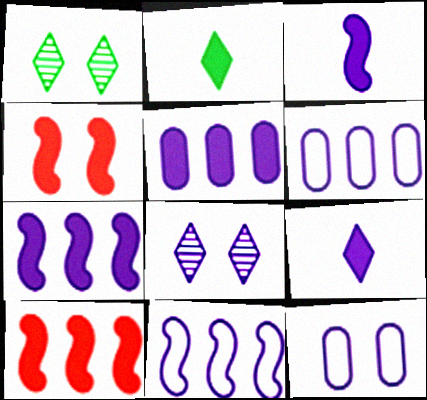[[1, 4, 12], 
[2, 4, 5], 
[3, 6, 8]]